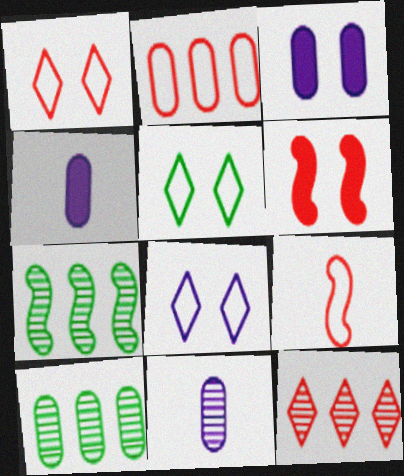[[1, 2, 9], 
[1, 4, 7], 
[1, 5, 8]]